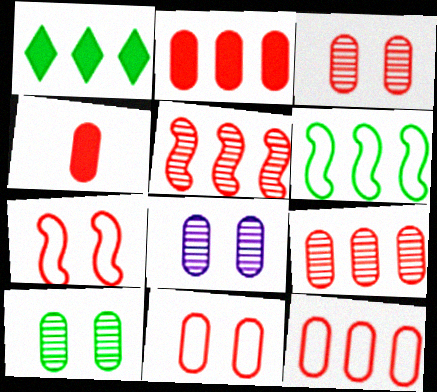[[2, 9, 12], 
[3, 4, 12], 
[3, 8, 10], 
[4, 9, 11]]